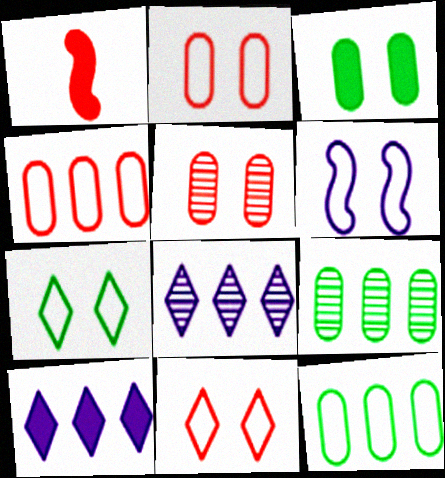[[1, 3, 10], 
[2, 6, 7]]